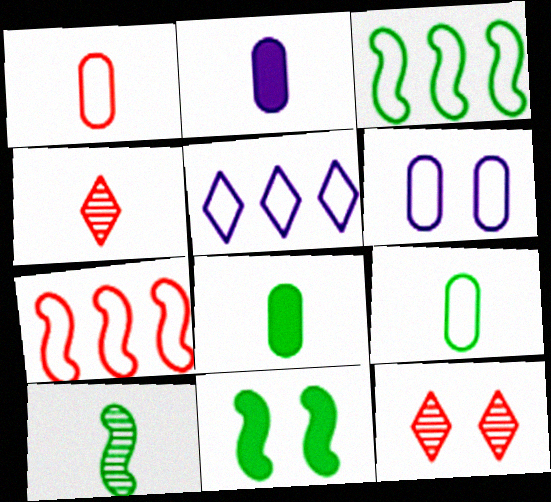[[2, 3, 12], 
[3, 10, 11], 
[6, 11, 12]]